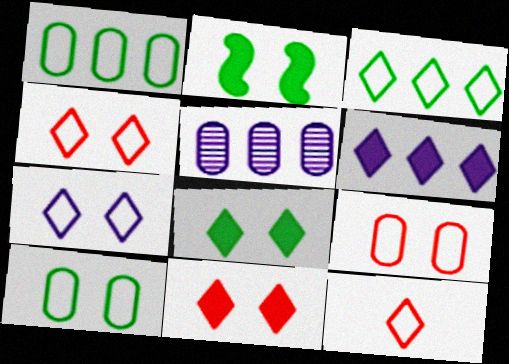[[2, 5, 12], 
[3, 7, 12]]